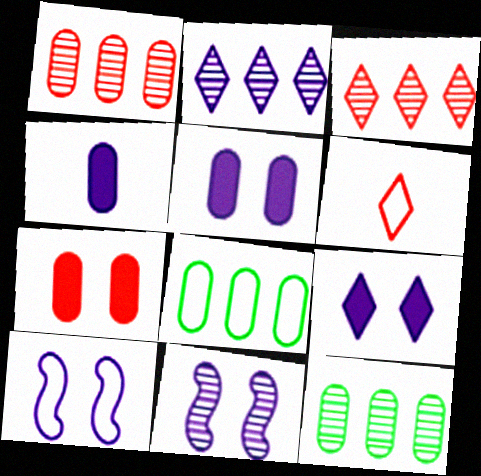[[2, 4, 10], 
[6, 8, 10]]